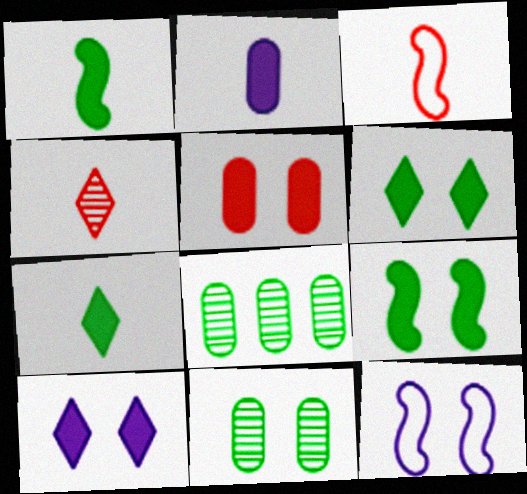[[3, 8, 10], 
[5, 9, 10]]